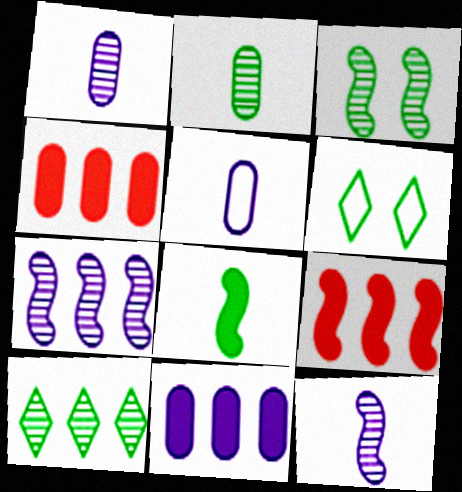[[1, 6, 9], 
[2, 3, 10], 
[4, 6, 12]]